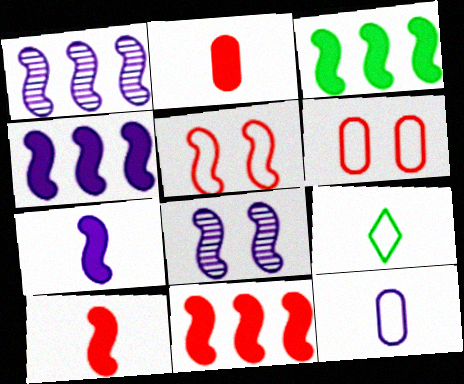[[3, 4, 11]]